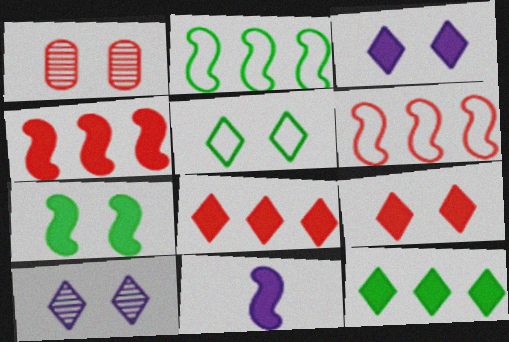[[4, 7, 11], 
[5, 9, 10]]